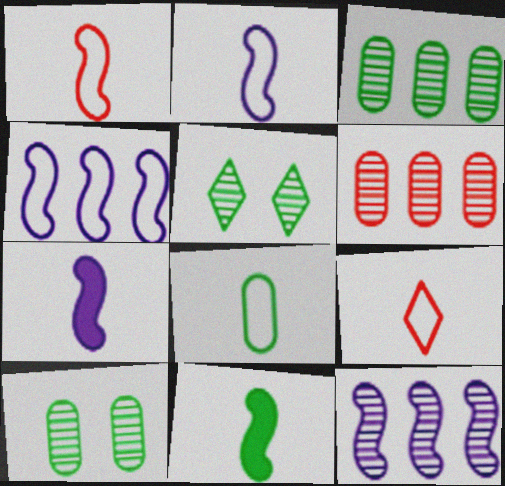[[2, 8, 9]]